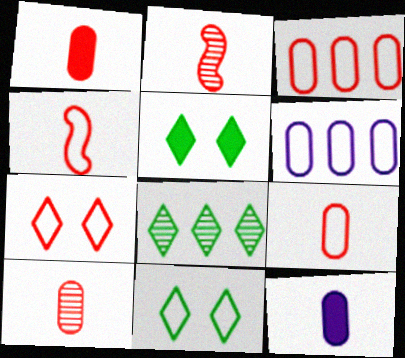[[1, 9, 10], 
[2, 5, 6], 
[3, 4, 7], 
[4, 6, 11]]